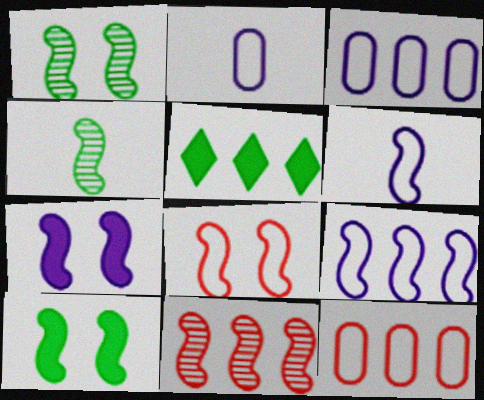[[1, 7, 8], 
[3, 5, 11], 
[6, 10, 11]]